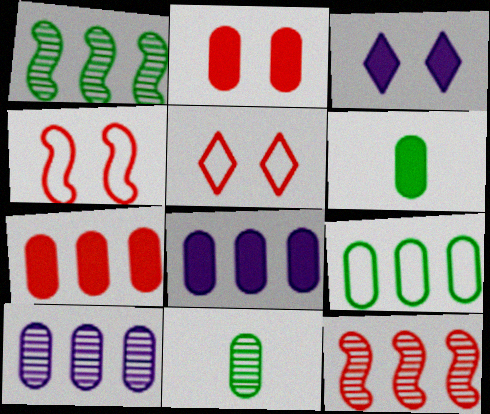[[2, 6, 8], 
[7, 9, 10]]